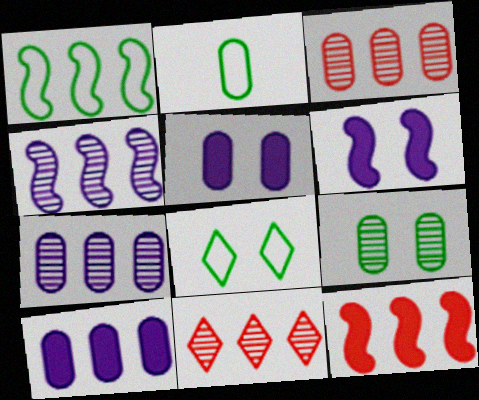[[1, 2, 8], 
[1, 4, 12], 
[1, 10, 11], 
[2, 3, 5], 
[2, 6, 11]]